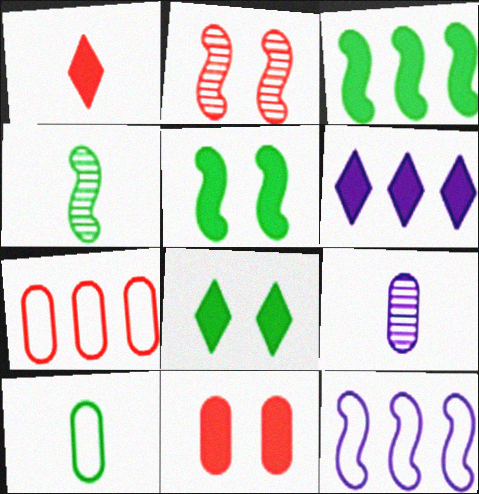[[1, 2, 7], 
[1, 6, 8], 
[2, 6, 10]]